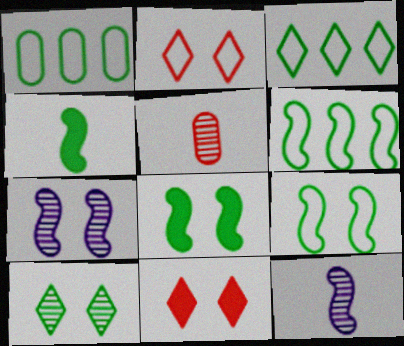[[1, 3, 6], 
[1, 4, 10], 
[1, 11, 12]]